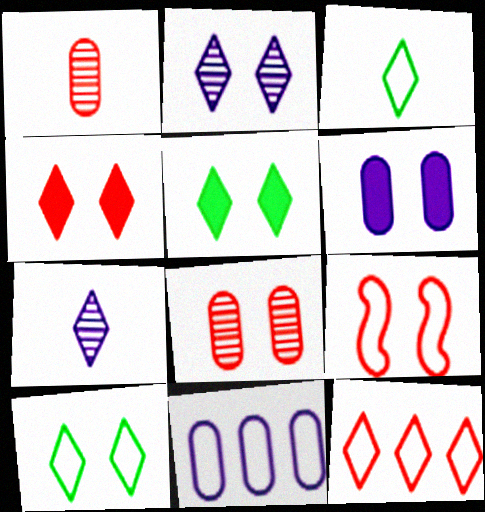[[2, 4, 10], 
[3, 9, 11], 
[4, 8, 9], 
[5, 7, 12]]